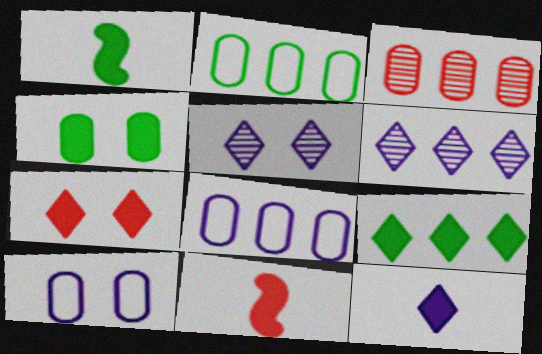[[1, 4, 9], 
[2, 5, 11], 
[7, 9, 12]]